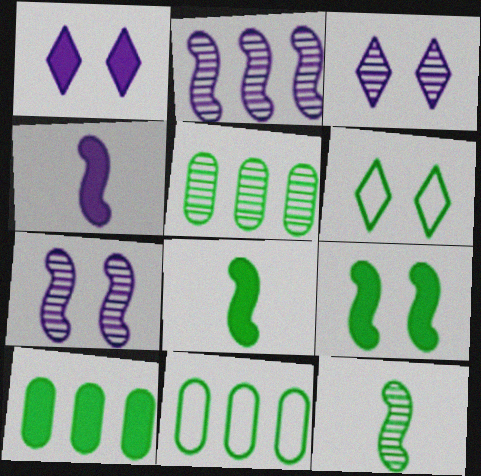[[5, 6, 8], 
[5, 10, 11], 
[6, 10, 12]]